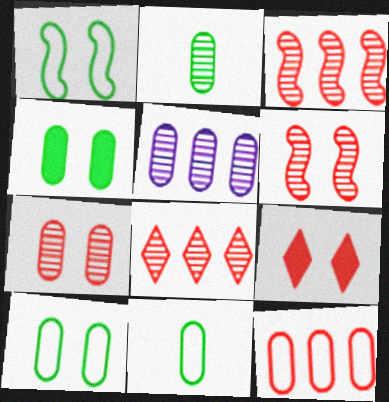[[2, 5, 7]]